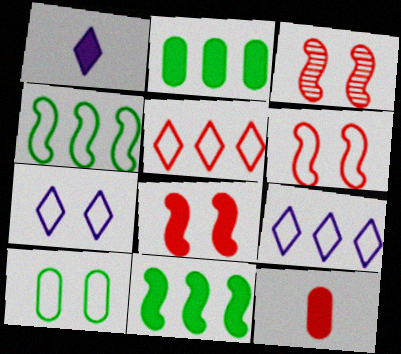[[1, 2, 8], 
[3, 5, 12], 
[3, 6, 8], 
[6, 7, 10]]